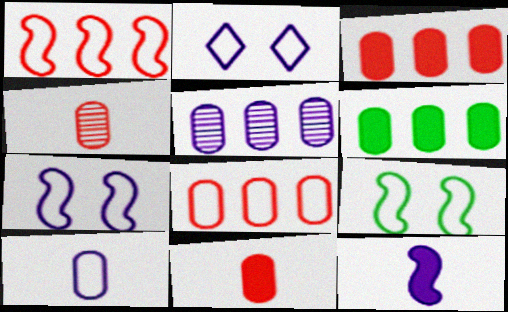[[2, 5, 12], 
[5, 6, 8]]